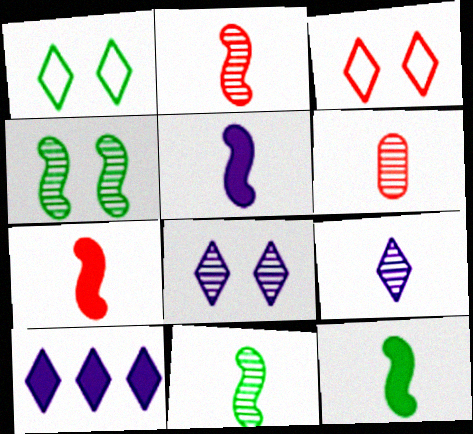[[5, 7, 12], 
[6, 9, 11]]